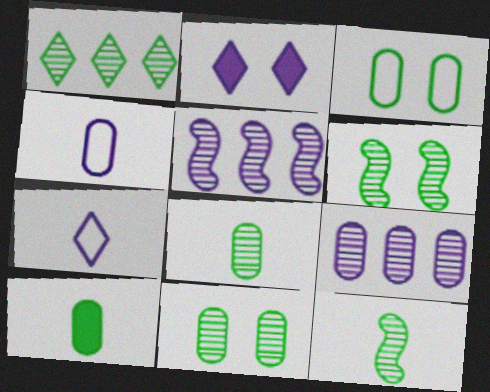[[1, 6, 8], 
[1, 11, 12], 
[2, 4, 5]]